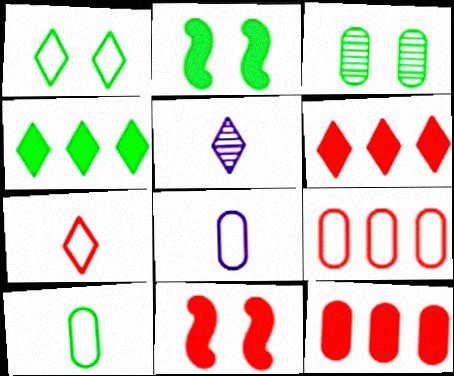[[1, 2, 3], 
[1, 5, 6], 
[2, 5, 9], 
[3, 8, 12]]